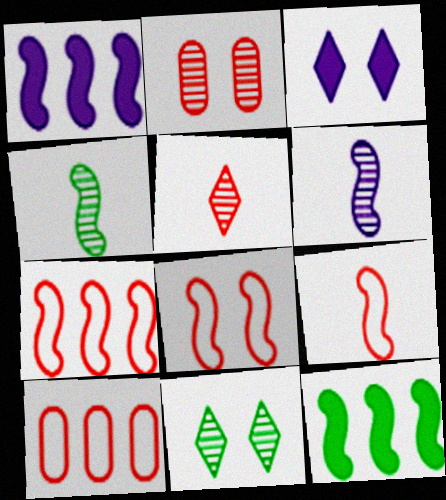[[1, 4, 8], 
[3, 4, 10], 
[6, 8, 12], 
[7, 8, 9]]